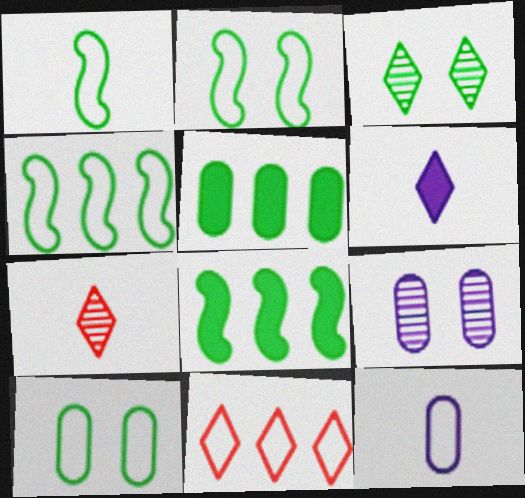[[1, 2, 4], 
[1, 3, 5], 
[2, 11, 12], 
[3, 6, 11]]